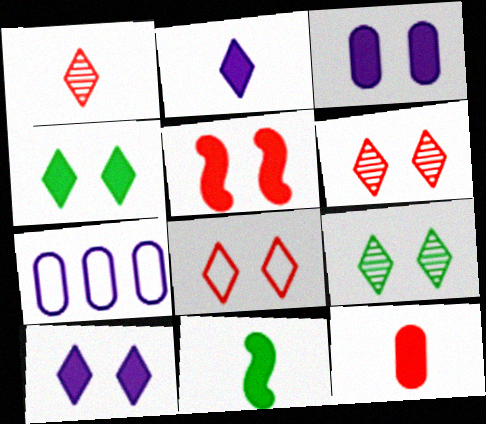[[2, 11, 12], 
[3, 4, 5], 
[6, 7, 11], 
[8, 9, 10]]